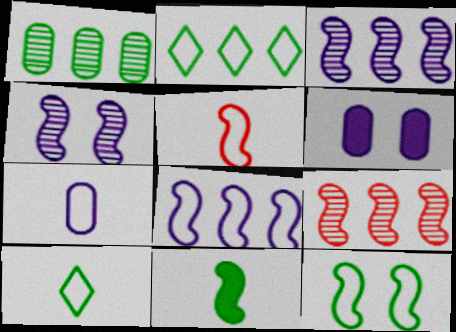[[5, 7, 10], 
[5, 8, 12], 
[6, 9, 10]]